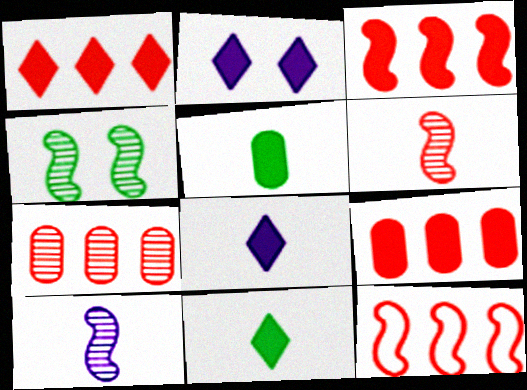[[1, 2, 11], 
[1, 3, 9], 
[1, 7, 12], 
[2, 3, 5]]